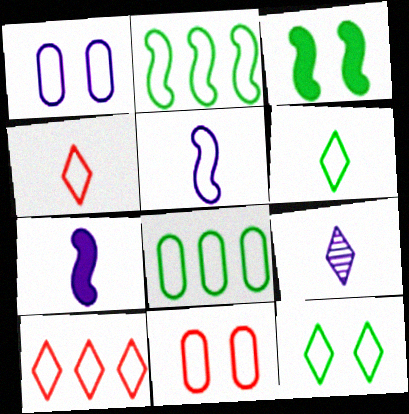[[1, 2, 4]]